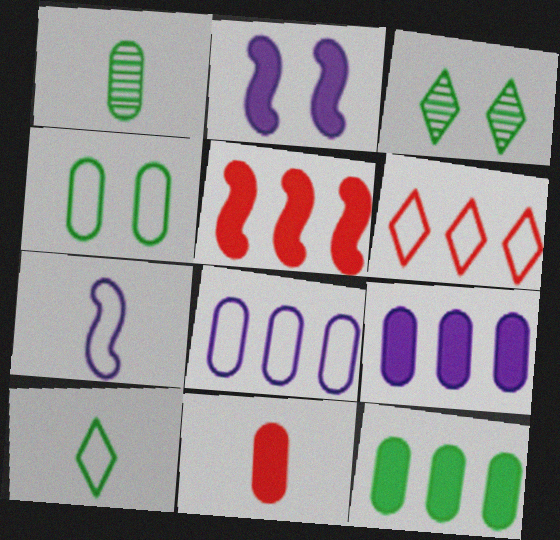[[1, 2, 6], 
[1, 4, 12], 
[4, 6, 7]]